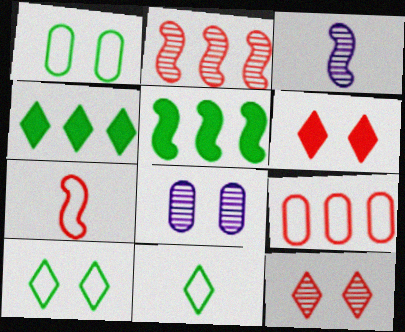[[4, 7, 8]]